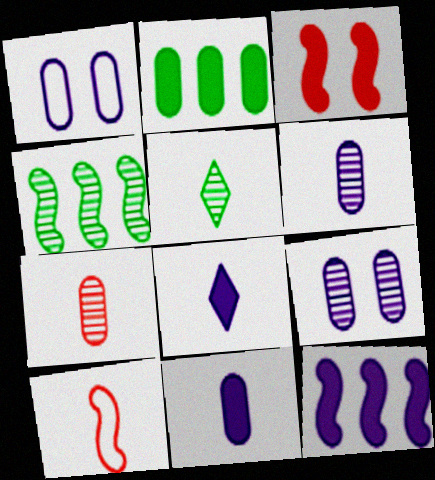[[1, 2, 7], 
[2, 3, 8], 
[5, 10, 11]]